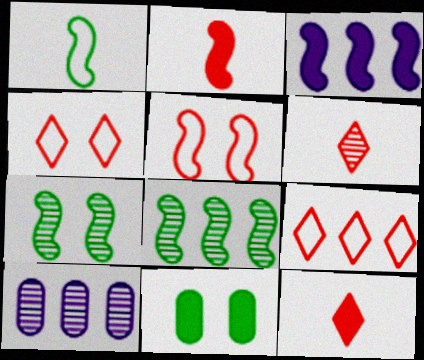[[3, 11, 12], 
[6, 7, 10]]